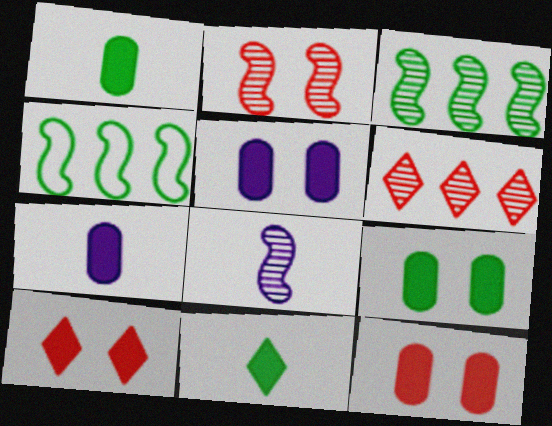[[2, 3, 8], 
[5, 9, 12]]